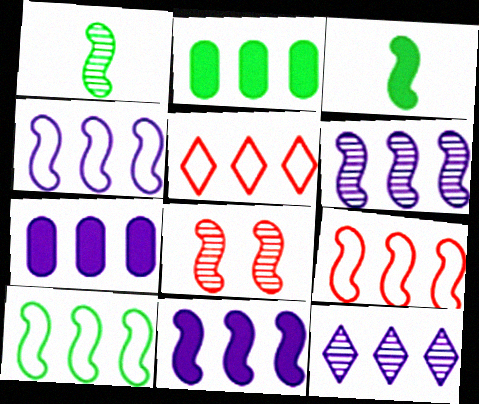[[1, 6, 8], 
[2, 5, 6], 
[2, 9, 12], 
[3, 4, 8], 
[4, 6, 11], 
[4, 7, 12], 
[4, 9, 10]]